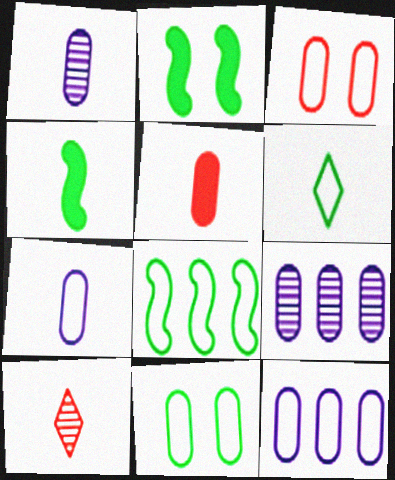[[2, 10, 12], 
[4, 7, 10], 
[5, 9, 11], 
[6, 8, 11]]